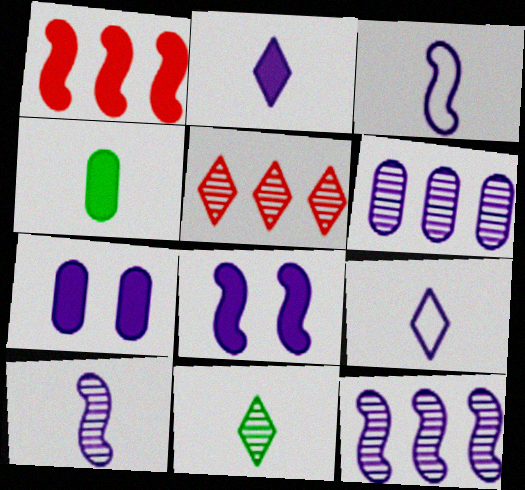[[3, 8, 12], 
[6, 8, 9], 
[7, 9, 12]]